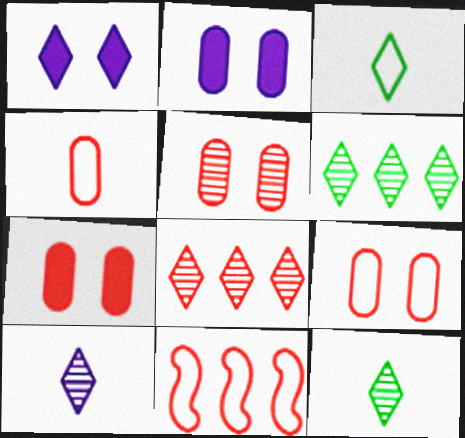[[1, 3, 8], 
[2, 11, 12], 
[5, 7, 9]]